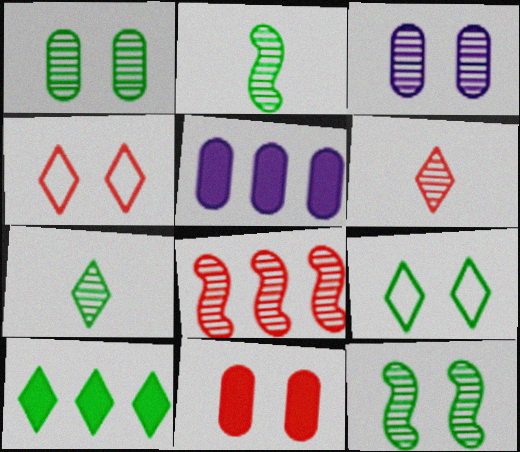[[2, 4, 5], 
[3, 7, 8], 
[7, 9, 10]]